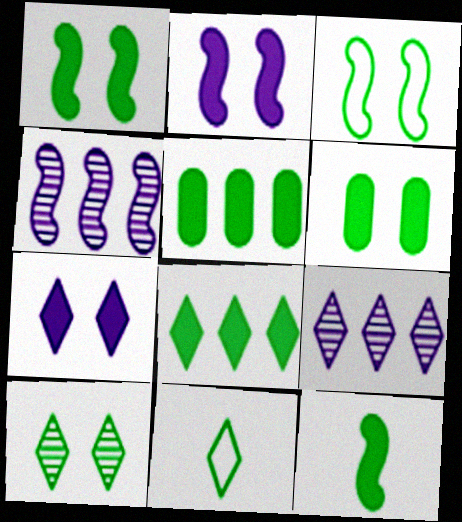[[3, 6, 10], 
[6, 8, 12], 
[8, 10, 11]]